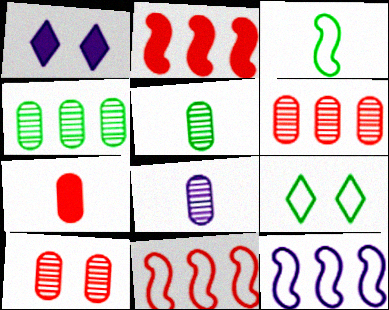[[1, 3, 6], 
[1, 5, 11], 
[1, 8, 12], 
[2, 8, 9], 
[4, 8, 10]]